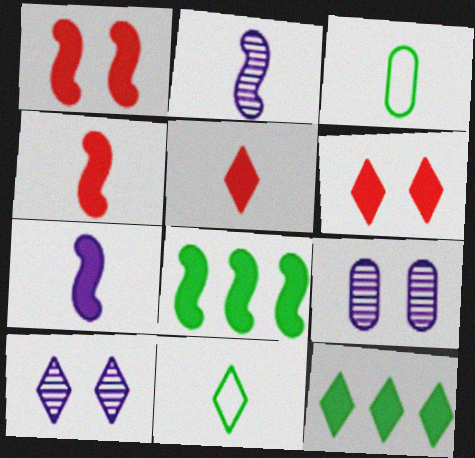[[1, 7, 8], 
[2, 3, 5]]